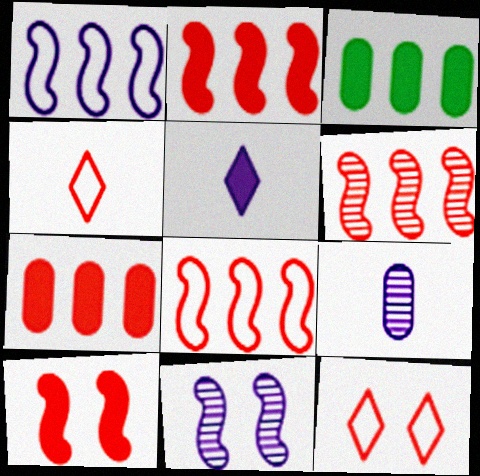[[2, 6, 8], 
[3, 4, 11], 
[3, 5, 10]]